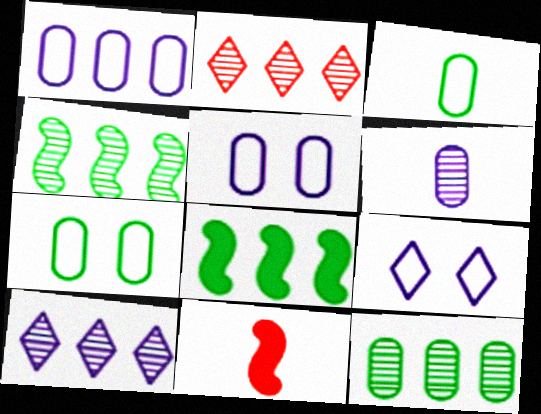[[1, 2, 8], 
[7, 10, 11], 
[9, 11, 12]]